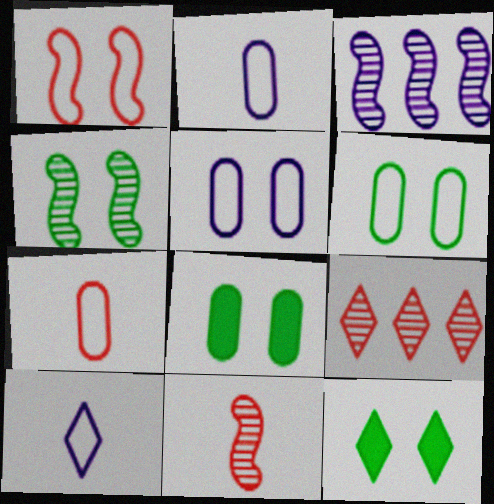[[3, 4, 11], 
[3, 7, 12], 
[4, 6, 12], 
[9, 10, 12]]